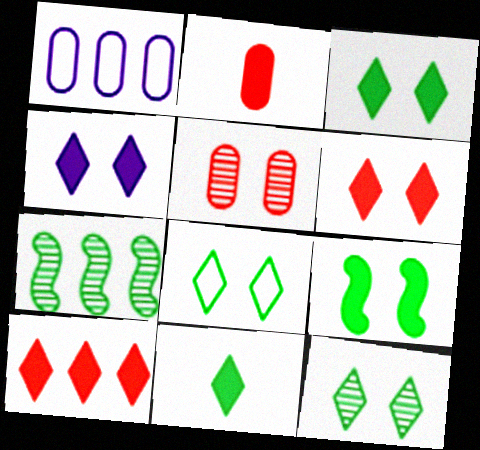[[1, 7, 10], 
[3, 4, 6], 
[3, 8, 12], 
[4, 10, 11]]